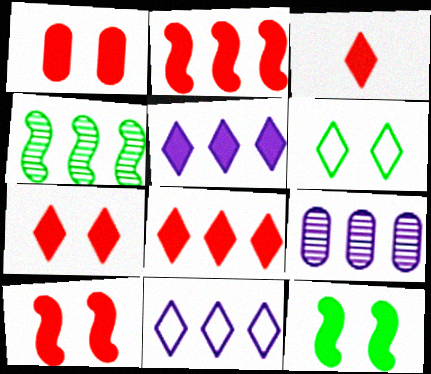[[1, 2, 3], 
[1, 7, 10], 
[3, 7, 8]]